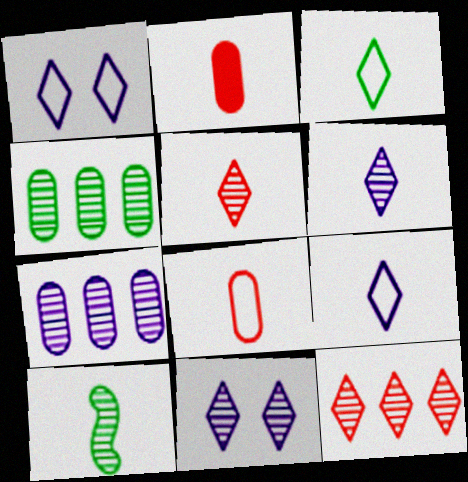[[2, 9, 10]]